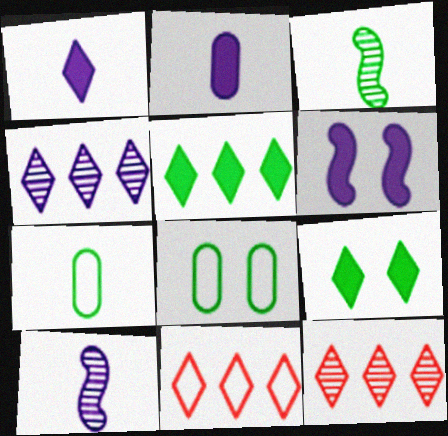[[3, 5, 8], 
[4, 5, 11], 
[6, 7, 12]]